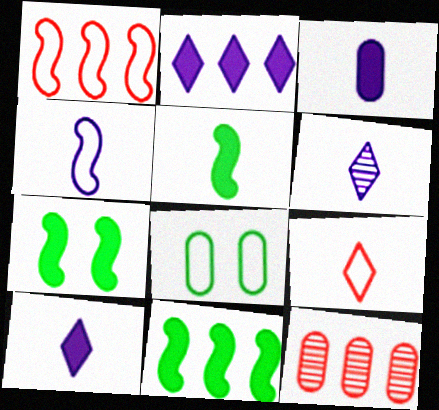[[3, 4, 6], 
[3, 8, 12], 
[5, 7, 11]]